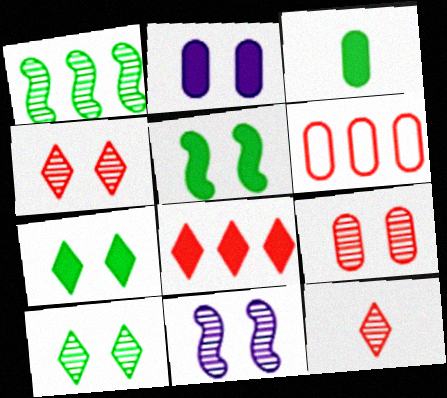[[9, 10, 11]]